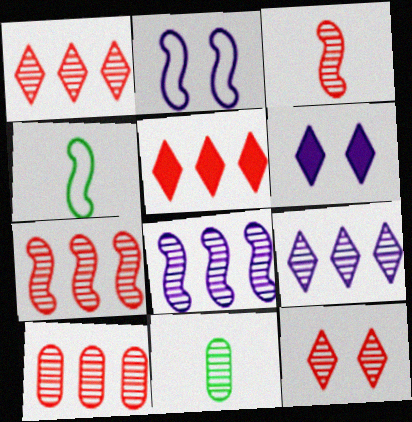[[1, 7, 10], 
[2, 5, 11], 
[3, 10, 12], 
[4, 6, 10], 
[8, 11, 12]]